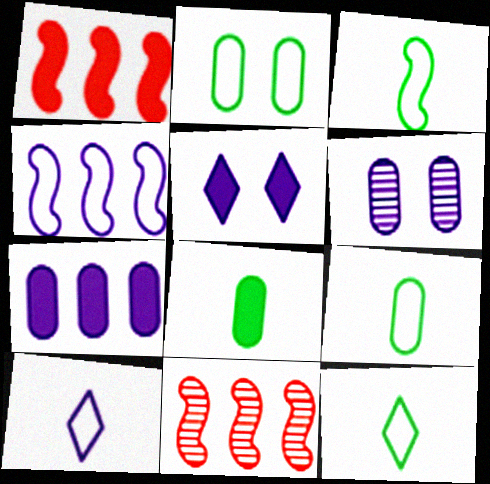[[1, 5, 8], 
[1, 6, 12], 
[3, 9, 12], 
[5, 9, 11]]